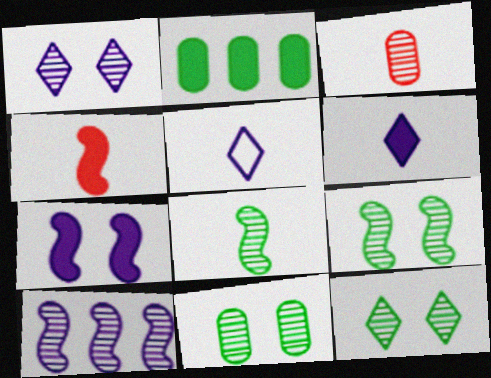[[3, 10, 12], 
[9, 11, 12]]